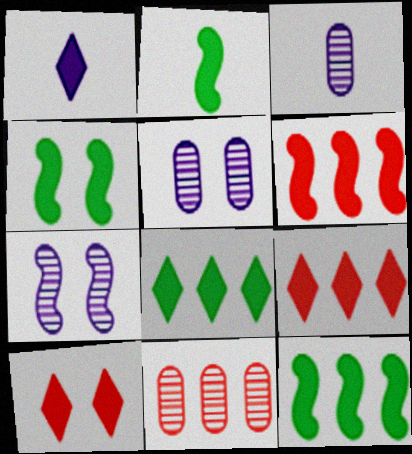[[1, 8, 10], 
[2, 4, 12]]